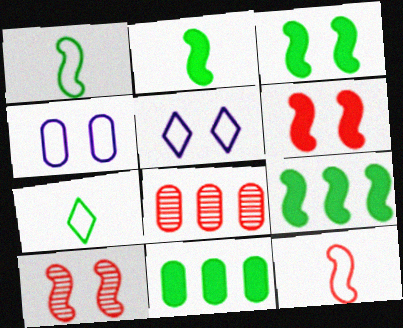[[2, 3, 9], 
[2, 5, 8]]